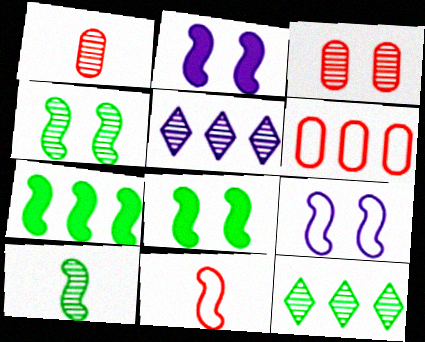[[1, 4, 5], 
[3, 5, 10], 
[5, 6, 7]]